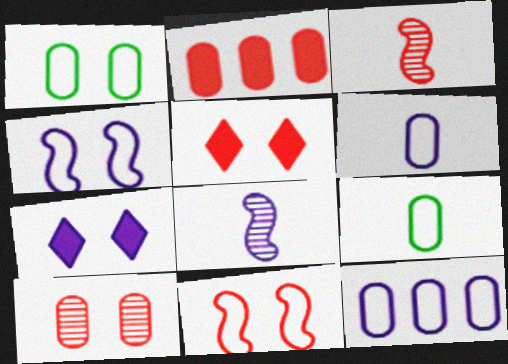[[5, 10, 11], 
[7, 8, 12]]